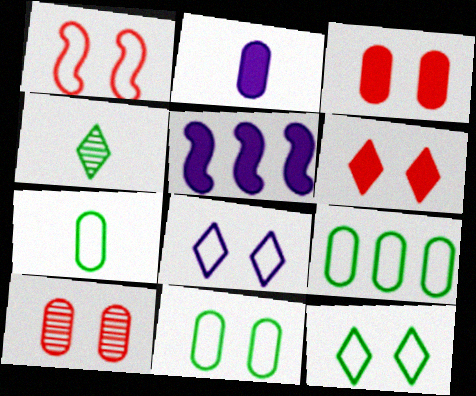[[1, 6, 10], 
[1, 8, 11], 
[2, 9, 10], 
[7, 9, 11]]